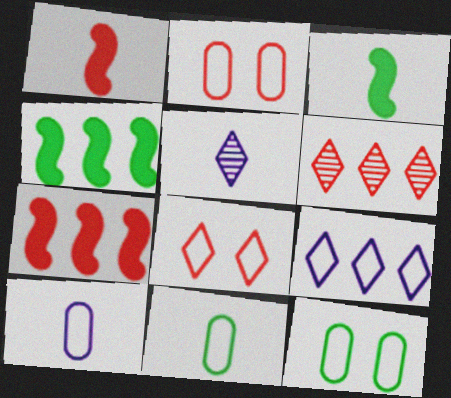[[1, 2, 6], 
[1, 5, 11], 
[2, 4, 5], 
[5, 7, 12]]